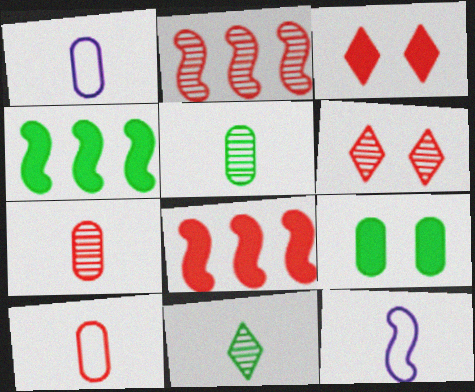[[1, 4, 6], 
[2, 3, 10], 
[2, 6, 7], 
[6, 8, 10]]